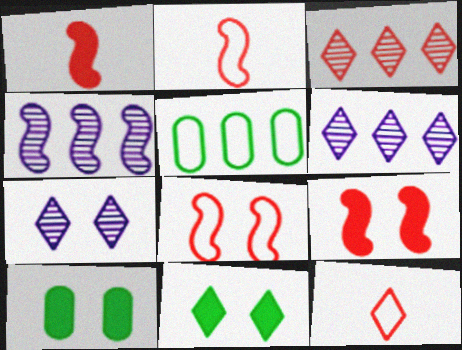[[1, 5, 7], 
[2, 6, 10], 
[4, 10, 12], 
[6, 11, 12], 
[7, 8, 10]]